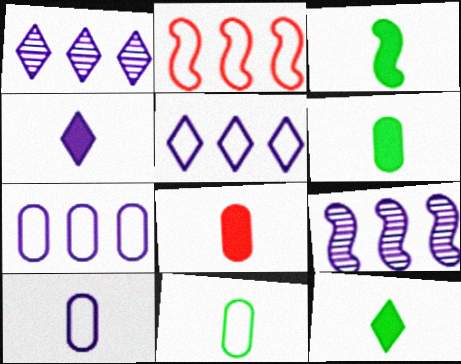[[3, 4, 8], 
[3, 6, 12]]